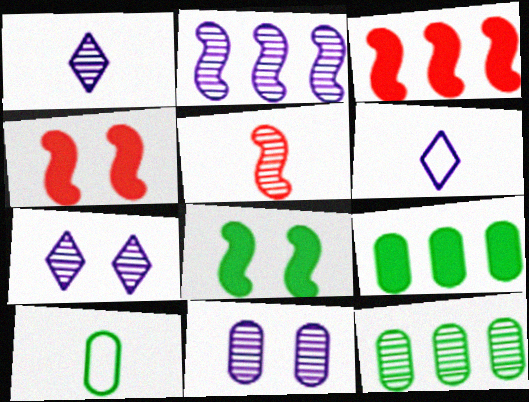[[1, 2, 11], 
[3, 7, 10], 
[4, 6, 12], 
[5, 7, 12]]